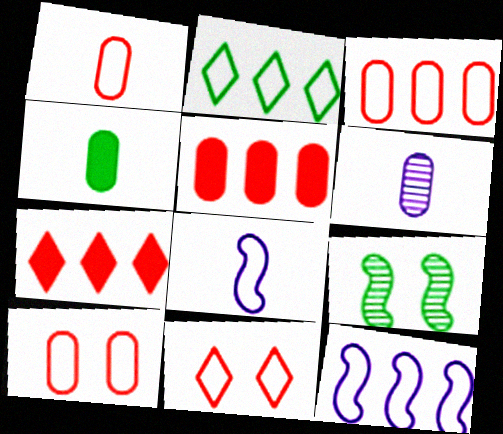[[1, 3, 10], 
[1, 4, 6], 
[2, 3, 12], 
[2, 4, 9], 
[2, 8, 10]]